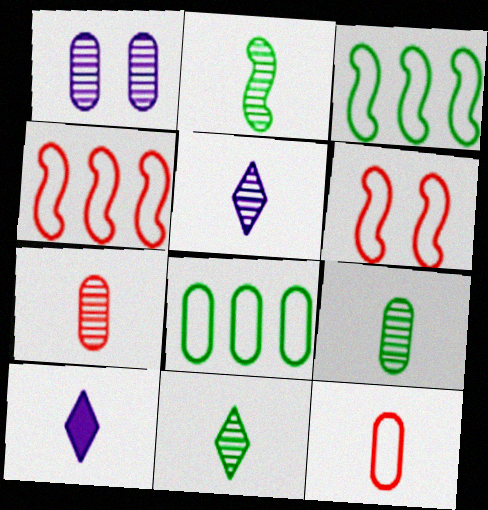[[2, 5, 7], 
[2, 9, 11], 
[2, 10, 12]]